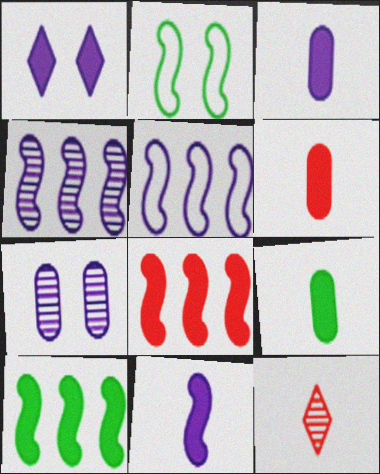[[1, 6, 10], 
[1, 8, 9], 
[3, 6, 9]]